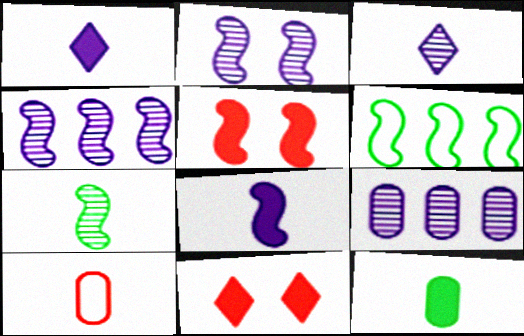[[1, 7, 10], 
[2, 3, 9]]